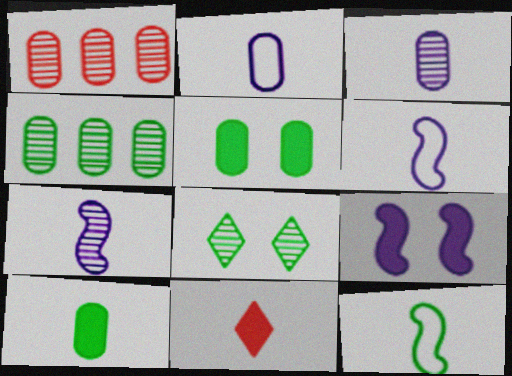[[1, 2, 5], 
[1, 7, 8], 
[3, 11, 12]]